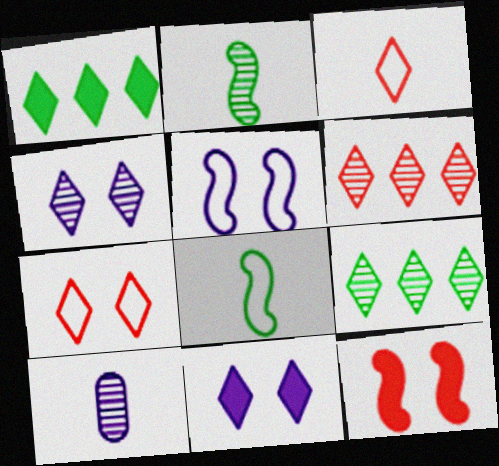[[1, 3, 4], 
[3, 9, 11]]